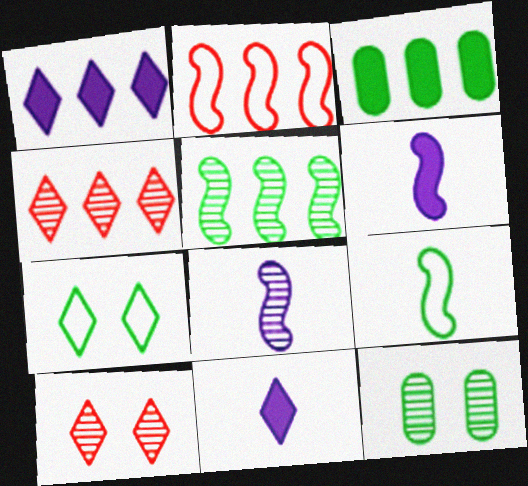[[2, 11, 12], 
[4, 7, 11], 
[4, 8, 12]]